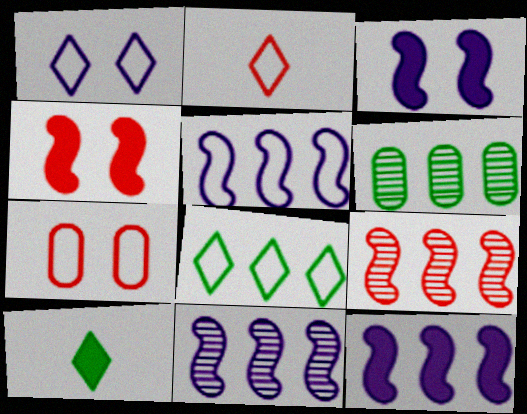[[1, 2, 8], 
[2, 3, 6], 
[5, 11, 12], 
[7, 10, 11]]